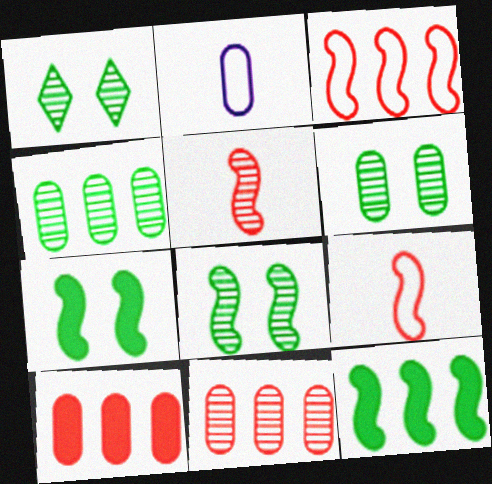[[1, 6, 8], 
[2, 6, 10]]